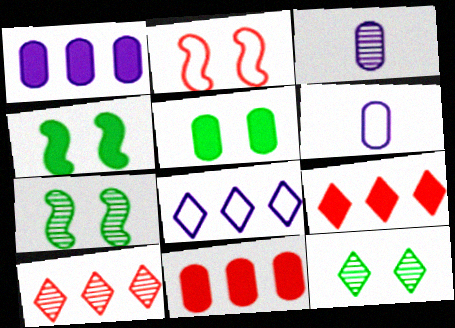[[3, 7, 10], 
[4, 6, 10], 
[6, 7, 9]]